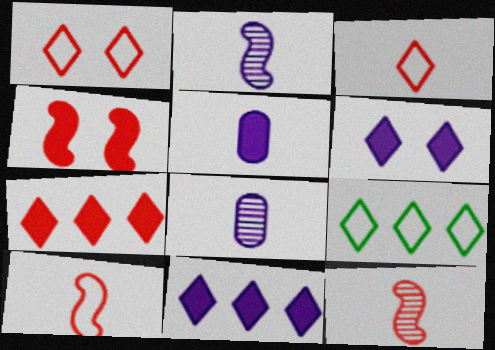[[4, 8, 9]]